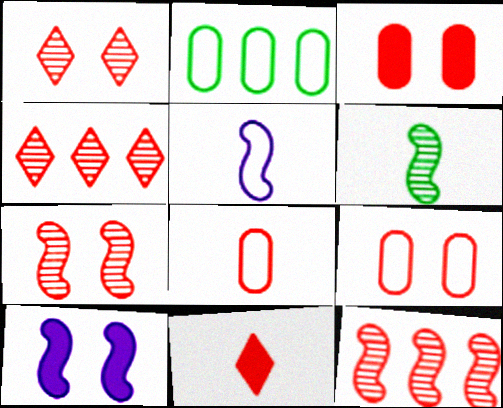[[9, 11, 12]]